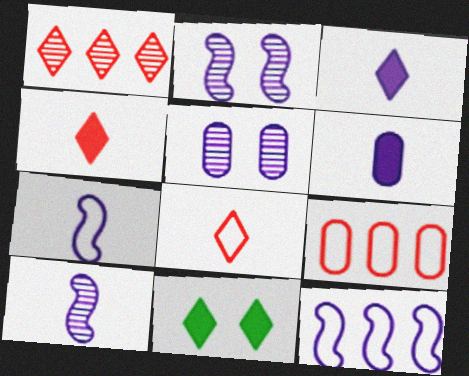[[3, 5, 12], 
[9, 10, 11]]